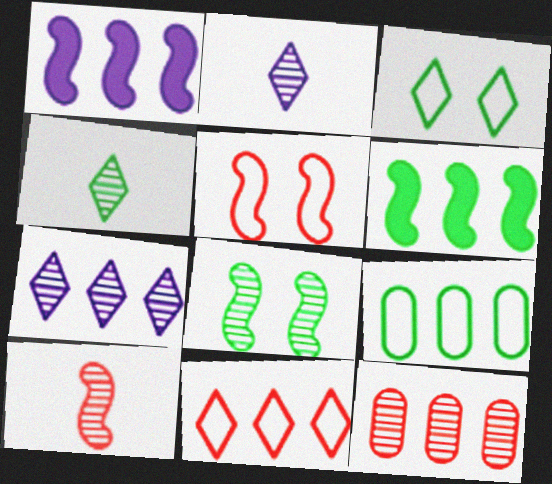[[2, 8, 12]]